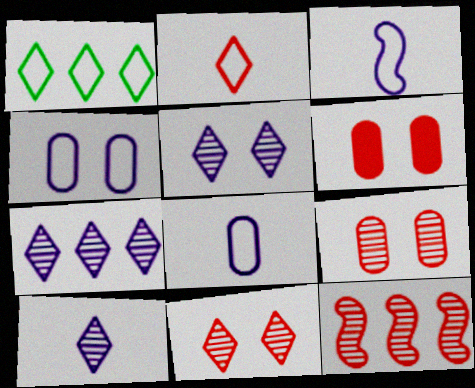[[2, 6, 12], 
[5, 7, 10]]